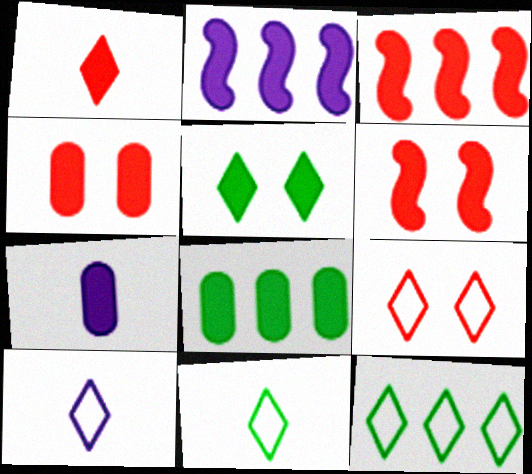[[1, 3, 4], 
[3, 5, 7], 
[4, 7, 8], 
[9, 10, 12]]